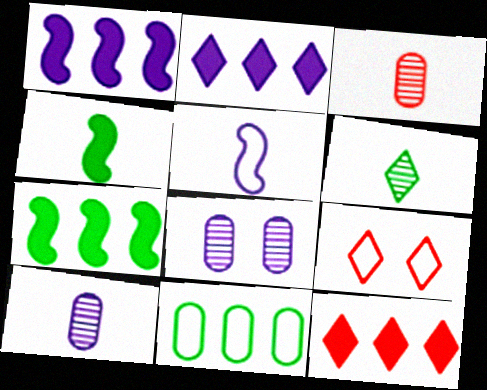[[2, 5, 8], 
[2, 6, 9], 
[5, 9, 11], 
[7, 9, 10]]